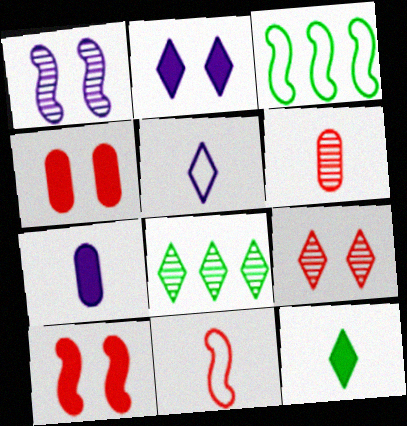[[1, 6, 8], 
[2, 3, 6], 
[3, 7, 9]]